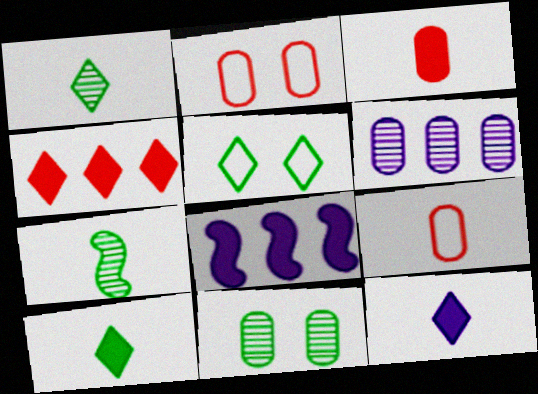[[1, 2, 8], 
[7, 9, 12]]